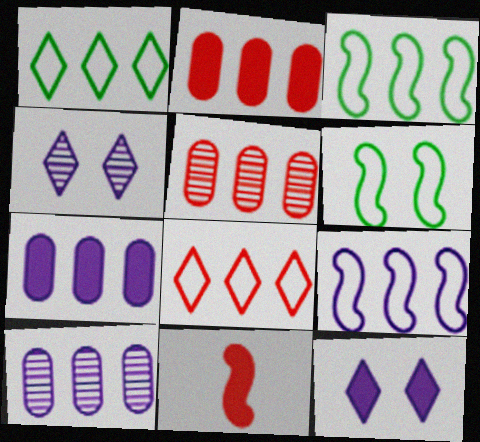[]